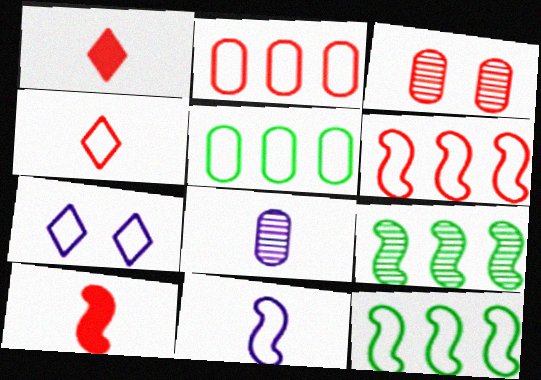[[1, 3, 6]]